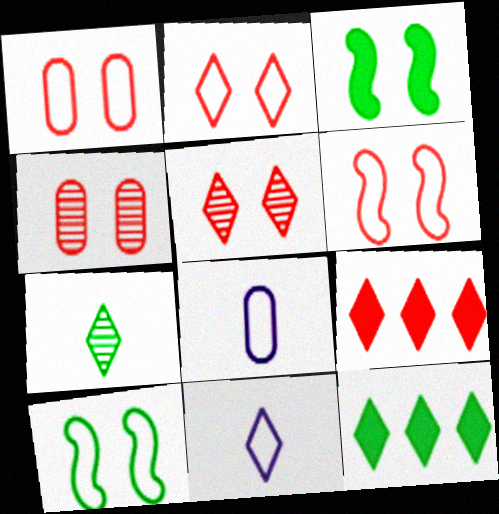[[1, 2, 6], 
[5, 11, 12]]